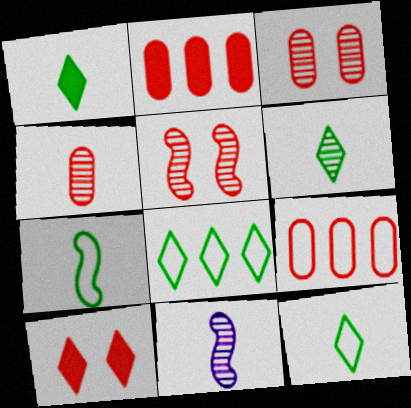[[1, 6, 12], 
[4, 6, 11]]